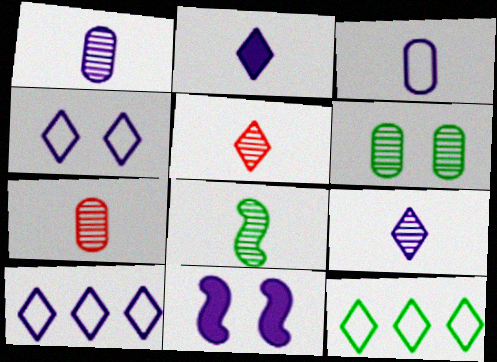[[1, 5, 8], 
[1, 10, 11], 
[7, 8, 9], 
[7, 11, 12]]